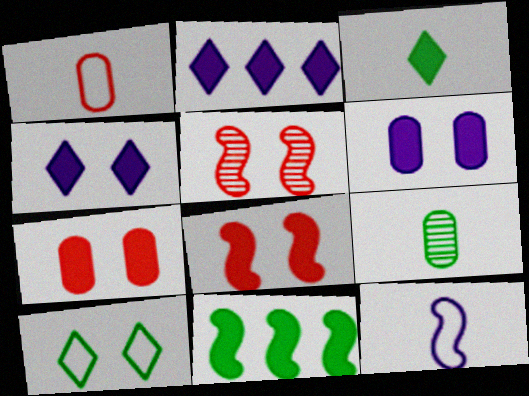[[5, 6, 10], 
[5, 11, 12], 
[9, 10, 11]]